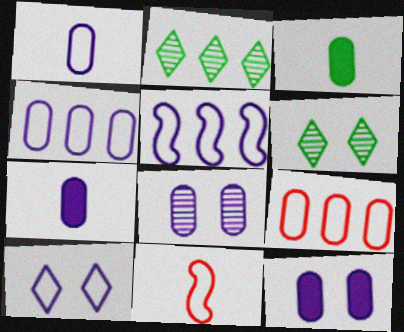[[1, 5, 10], 
[2, 11, 12], 
[3, 8, 9], 
[4, 7, 8]]